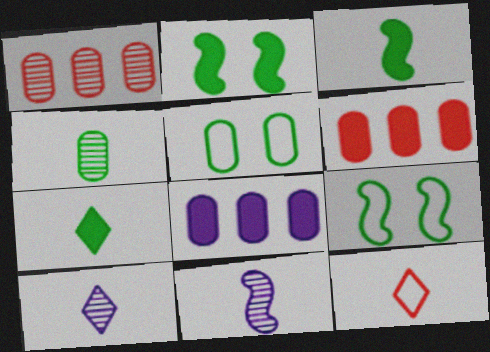[[6, 9, 10], 
[7, 10, 12]]